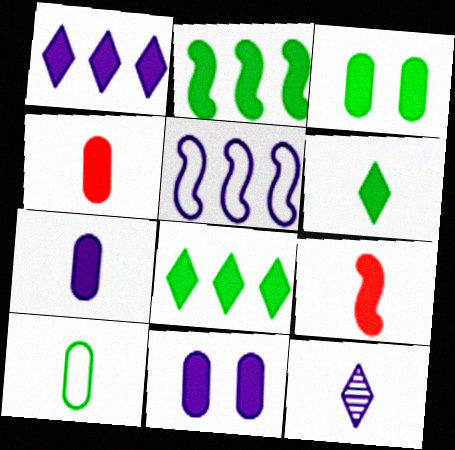[[1, 3, 9], 
[2, 3, 6], 
[5, 11, 12], 
[6, 7, 9], 
[8, 9, 11], 
[9, 10, 12]]